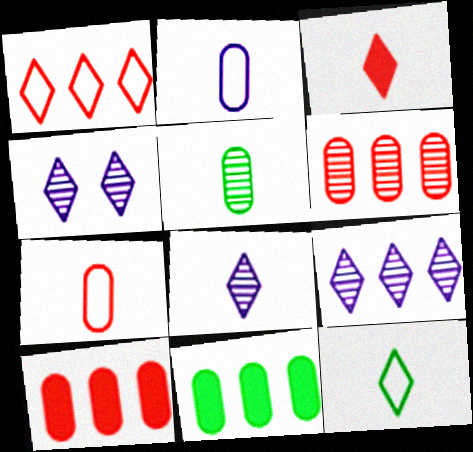[[3, 8, 12], 
[4, 8, 9]]